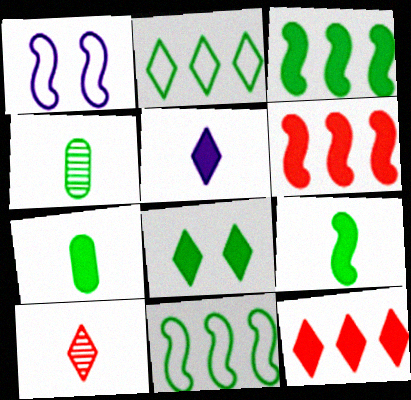[[1, 4, 12], 
[3, 7, 8], 
[4, 8, 11], 
[5, 8, 12]]